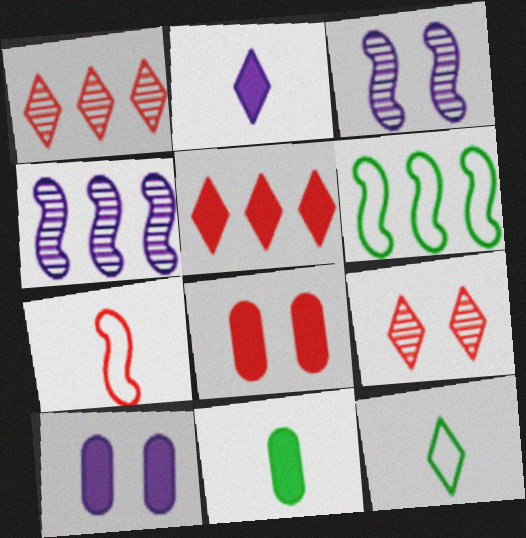[[1, 7, 8], 
[4, 8, 12]]